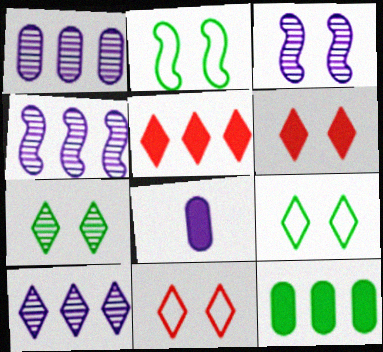[[1, 4, 10]]